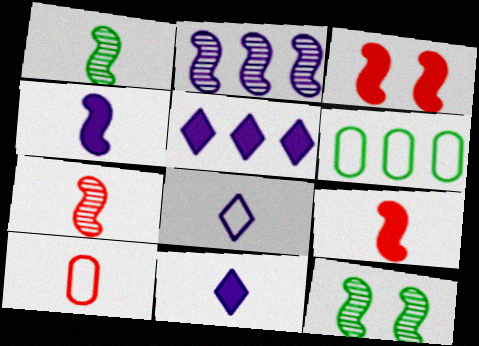[[1, 10, 11], 
[2, 7, 12], 
[5, 10, 12]]